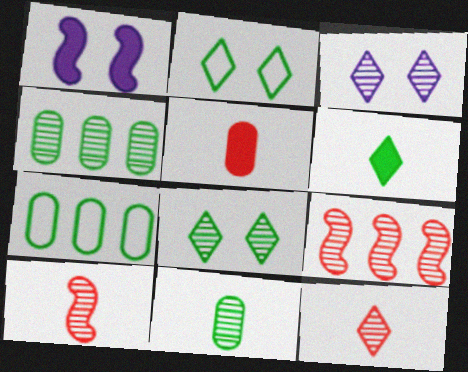[[1, 7, 12], 
[3, 4, 10], 
[3, 9, 11]]